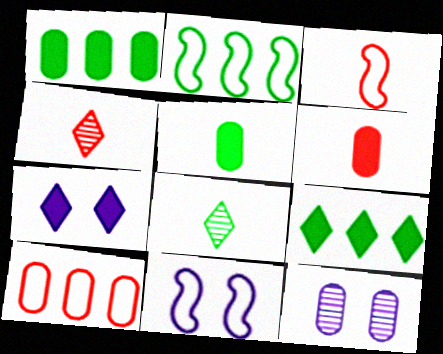[[1, 4, 11], 
[2, 3, 11], 
[3, 4, 6], 
[3, 9, 12], 
[5, 10, 12], 
[7, 11, 12]]